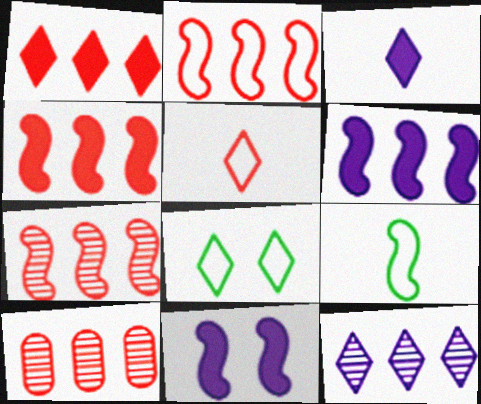[[1, 2, 10], 
[2, 4, 7], 
[7, 9, 11]]